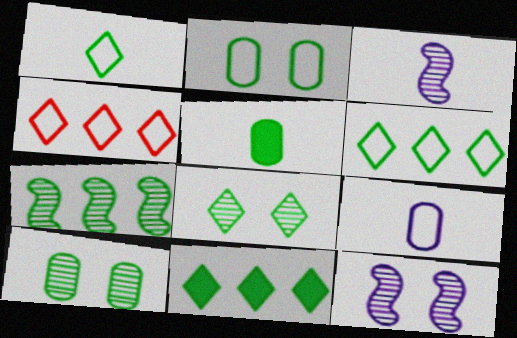[[1, 8, 11], 
[4, 5, 12]]